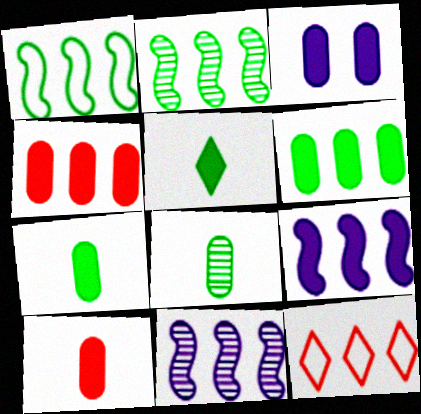[[3, 4, 7], 
[3, 6, 10], 
[6, 11, 12]]